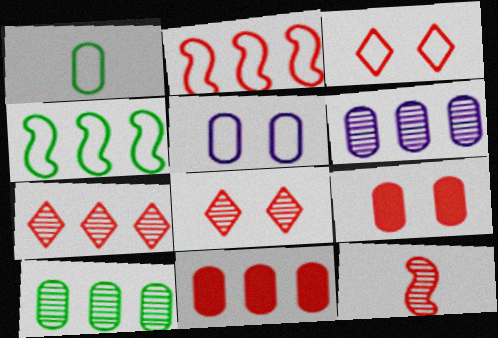[[1, 6, 9], 
[2, 7, 11], 
[3, 11, 12]]